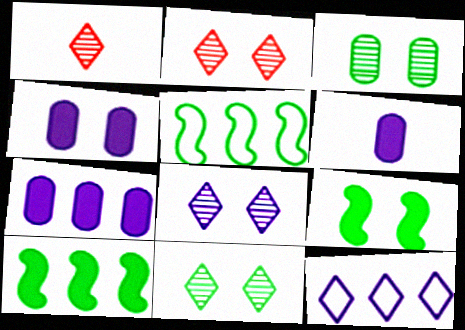[[1, 4, 5], 
[2, 5, 6], 
[2, 8, 11], 
[4, 6, 7]]